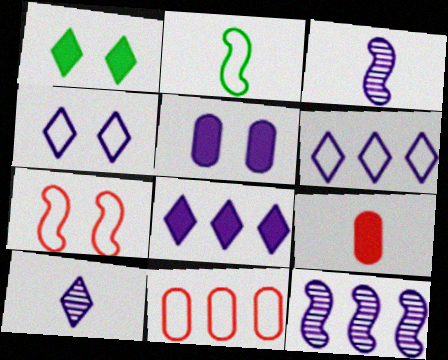[[1, 3, 11], 
[2, 4, 11], 
[2, 9, 10], 
[3, 5, 6], 
[4, 8, 10]]